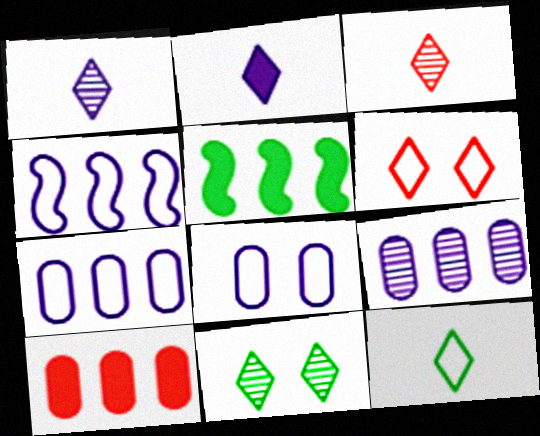[[2, 3, 12], 
[3, 5, 8]]